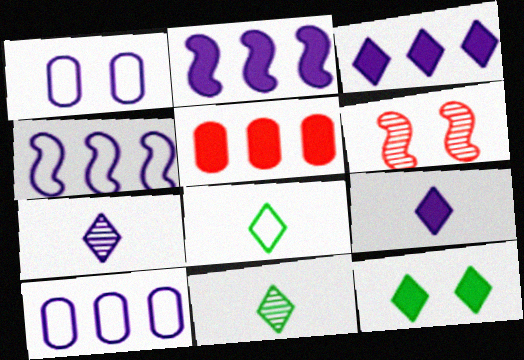[[1, 2, 7], 
[1, 6, 12]]